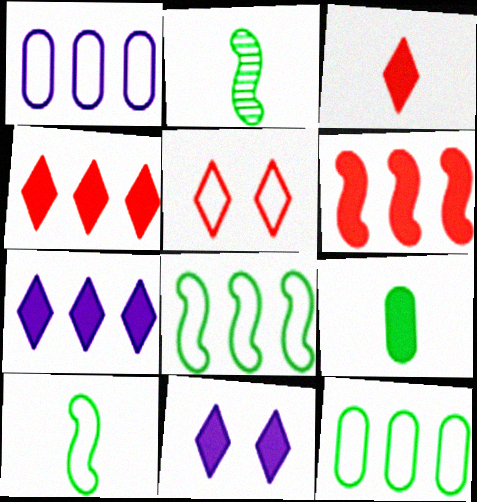[[1, 5, 10], 
[6, 9, 11]]